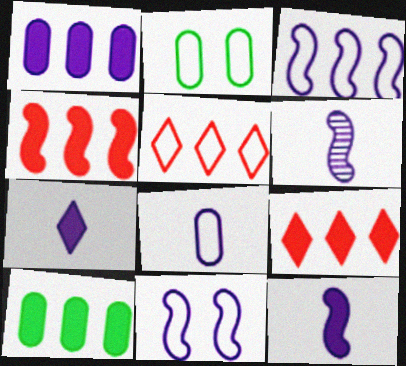[[2, 6, 9], 
[6, 7, 8]]